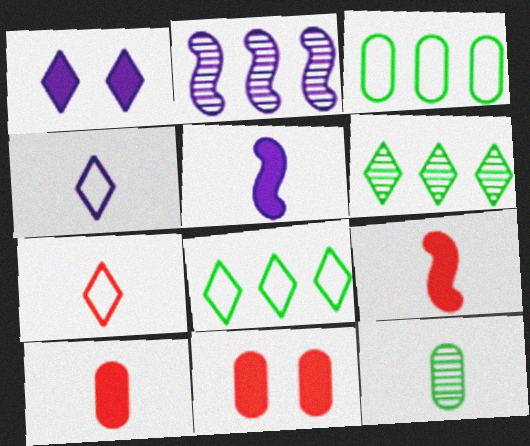[[1, 6, 7], 
[4, 9, 12], 
[5, 7, 12]]